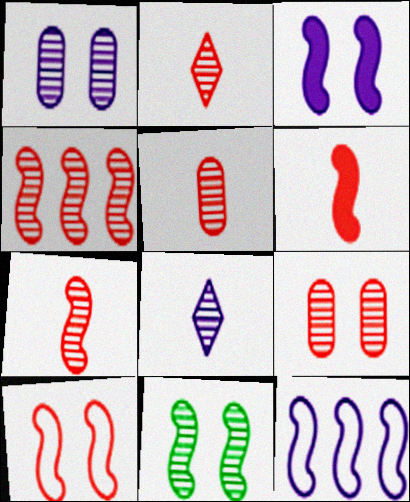[[2, 4, 9], 
[2, 5, 7], 
[3, 10, 11], 
[4, 6, 10], 
[6, 11, 12]]